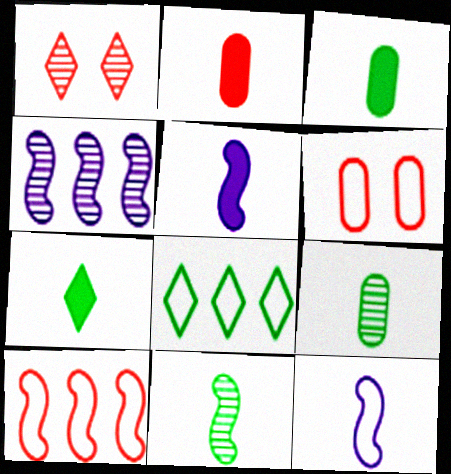[[1, 2, 10], 
[1, 4, 9], 
[2, 5, 7], 
[4, 6, 7], 
[6, 8, 12]]